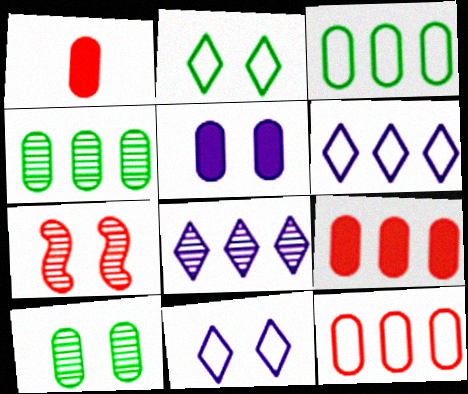[[2, 5, 7]]